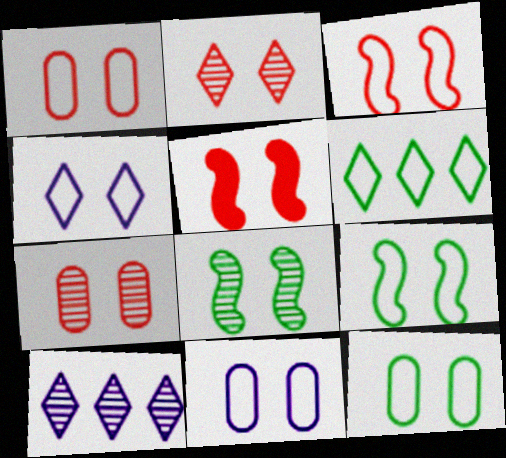[[1, 2, 5], 
[1, 4, 9], 
[1, 11, 12], 
[3, 4, 12]]